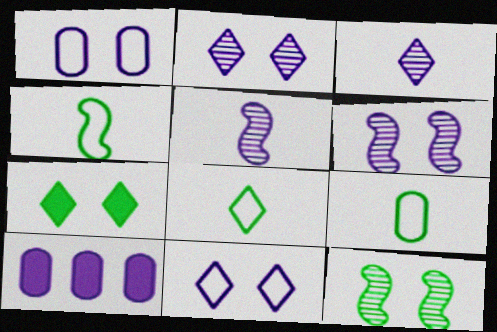[[4, 8, 9], 
[5, 10, 11]]